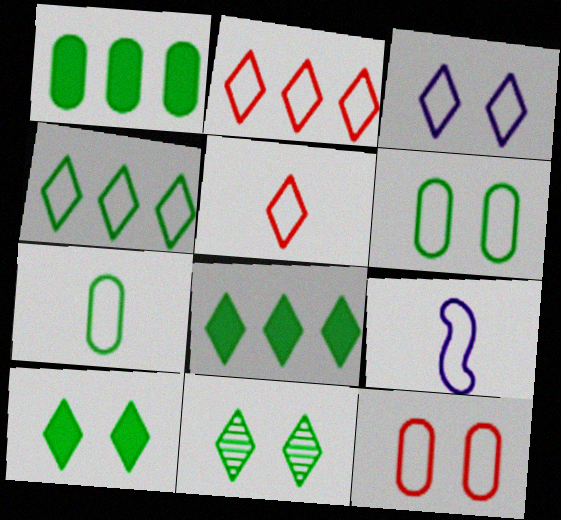[[2, 6, 9], 
[3, 4, 5], 
[4, 9, 12], 
[5, 7, 9]]